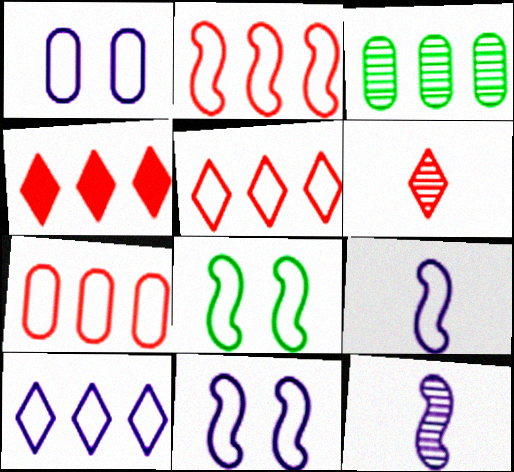[[1, 9, 10], 
[2, 5, 7], 
[2, 8, 9]]